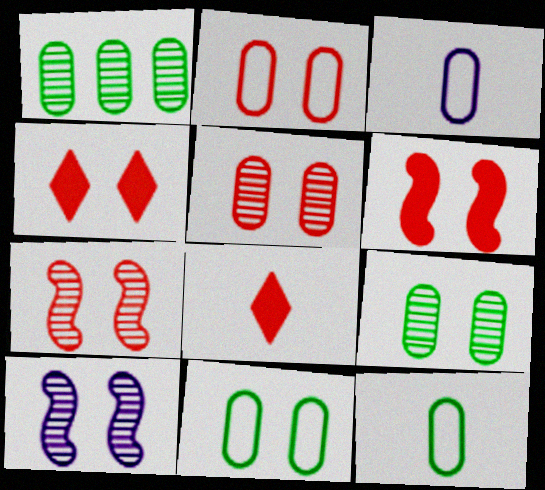[[2, 4, 7], 
[4, 10, 11]]